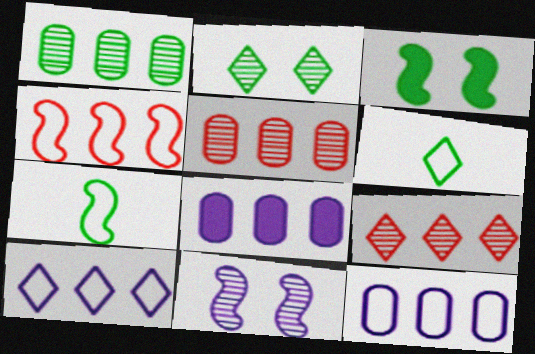[[1, 3, 6]]